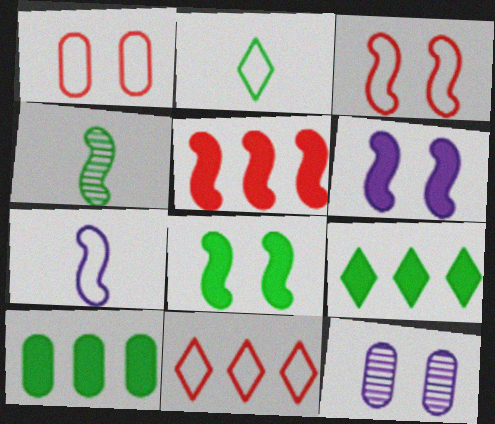[[2, 5, 12]]